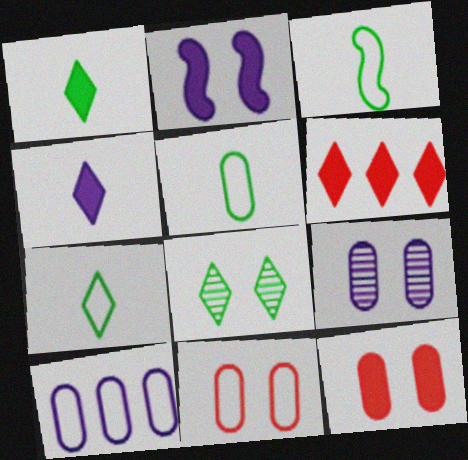[[2, 8, 11], 
[3, 5, 7], 
[3, 6, 9], 
[5, 10, 11]]